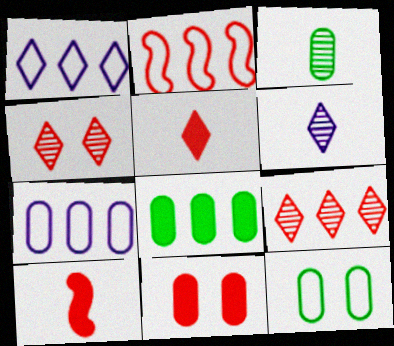[[3, 7, 11], 
[3, 8, 12]]